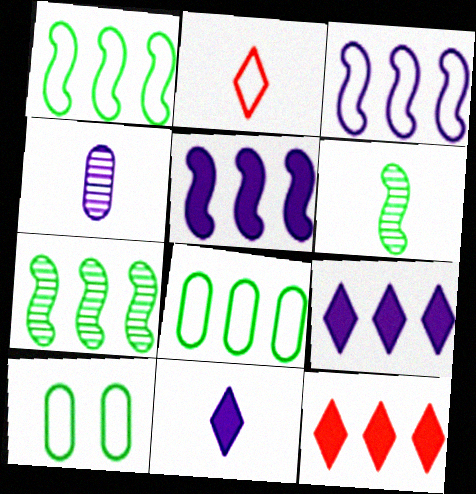[[2, 3, 10]]